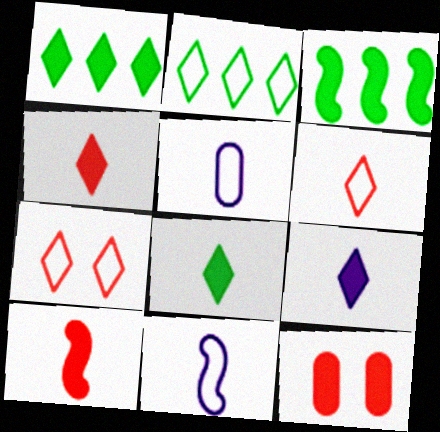[[3, 9, 12], 
[4, 8, 9]]